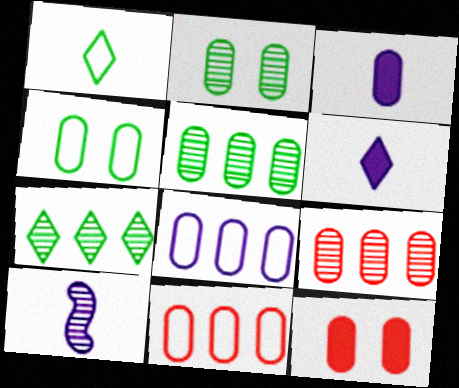[[2, 3, 11], 
[3, 4, 9]]